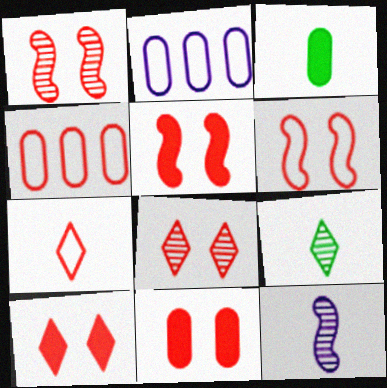[[1, 5, 6], 
[2, 5, 9], 
[3, 7, 12], 
[4, 6, 7], 
[5, 10, 11], 
[6, 8, 11]]